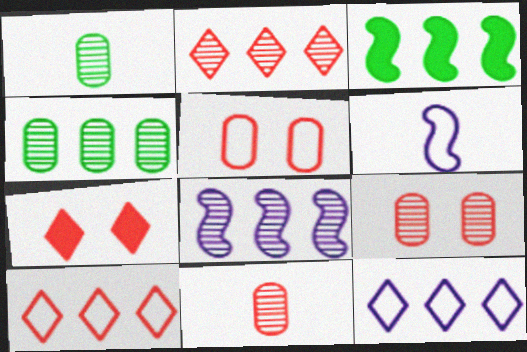[[2, 4, 8], 
[4, 6, 7]]